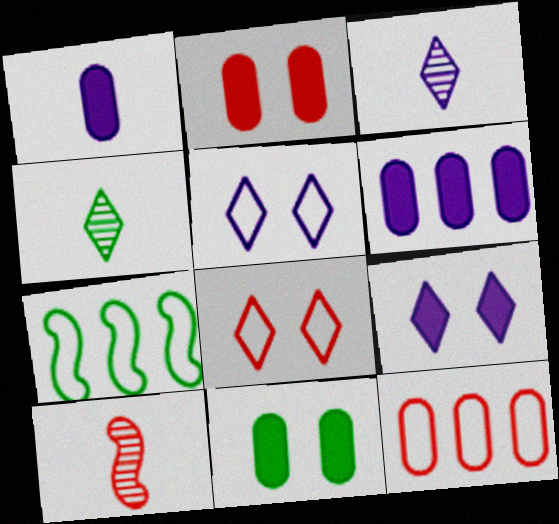[[2, 3, 7], 
[4, 7, 11]]